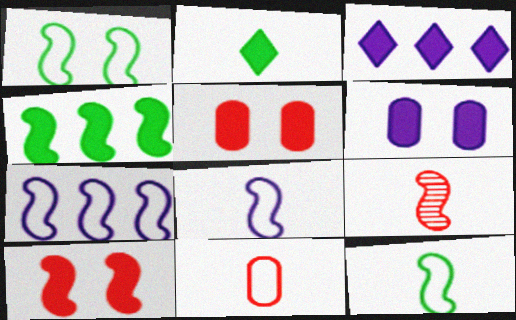[]